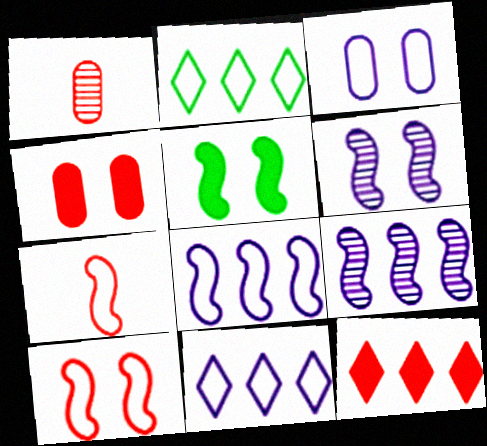[[1, 5, 11], 
[1, 10, 12], 
[2, 3, 7], 
[5, 6, 10], 
[5, 7, 9]]